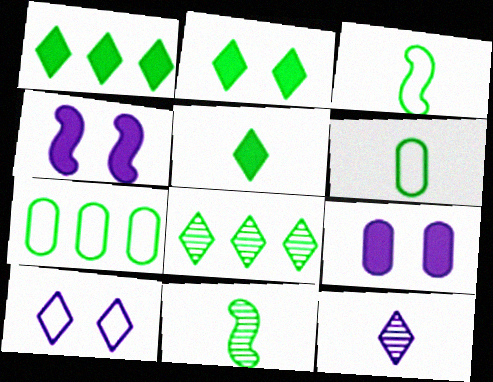[[1, 2, 5], 
[2, 7, 11], 
[5, 6, 11]]